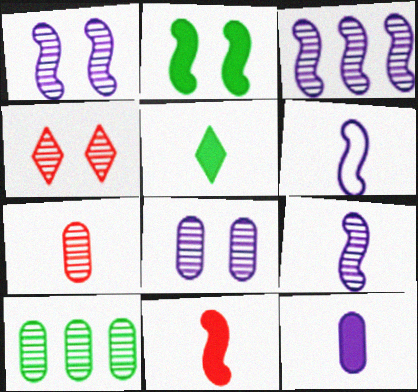[[1, 3, 9], 
[4, 9, 10], 
[5, 6, 7], 
[5, 11, 12], 
[7, 8, 10]]